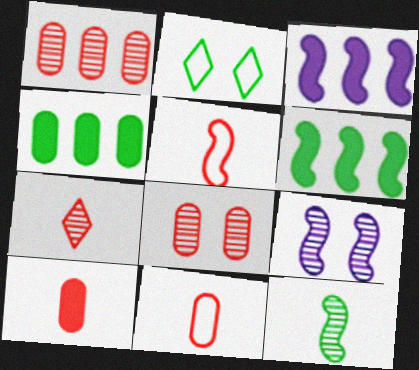[[2, 4, 12], 
[5, 6, 9], 
[5, 7, 10]]